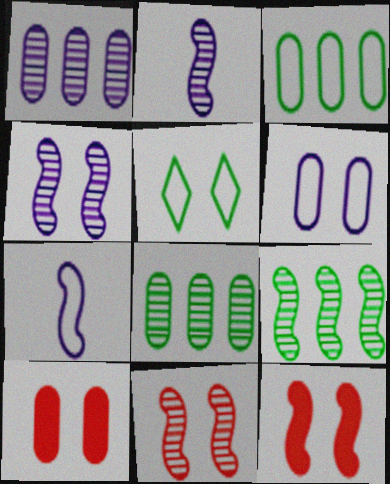[[2, 9, 11], 
[4, 5, 10], 
[7, 9, 12]]